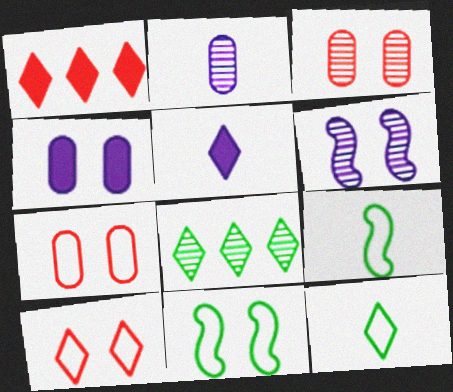[[1, 2, 11], 
[5, 8, 10]]